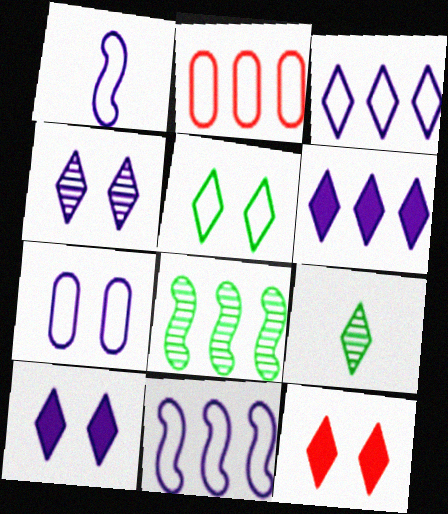[[1, 2, 5], 
[1, 3, 7], 
[2, 6, 8], 
[3, 9, 12], 
[4, 5, 12]]